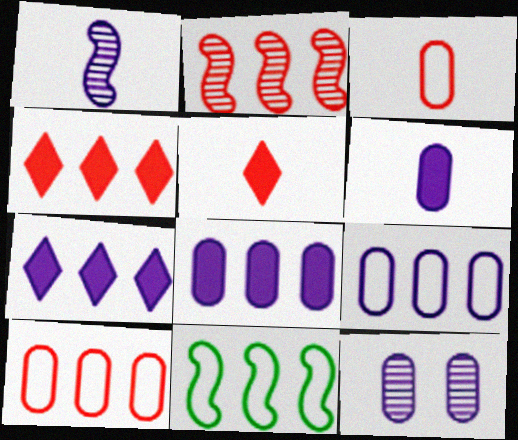[[2, 4, 10], 
[5, 11, 12], 
[6, 9, 12]]